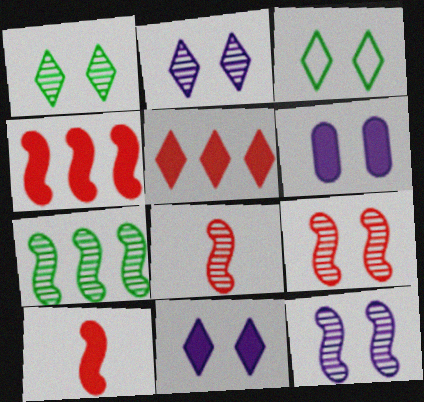[[3, 6, 9], 
[7, 8, 12]]